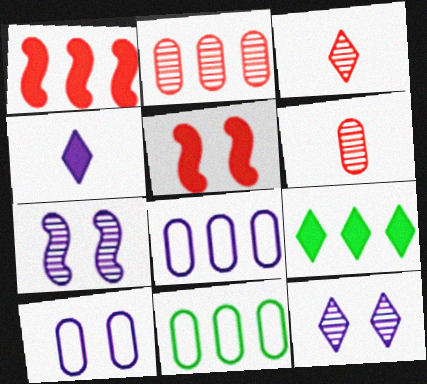[[4, 7, 8]]